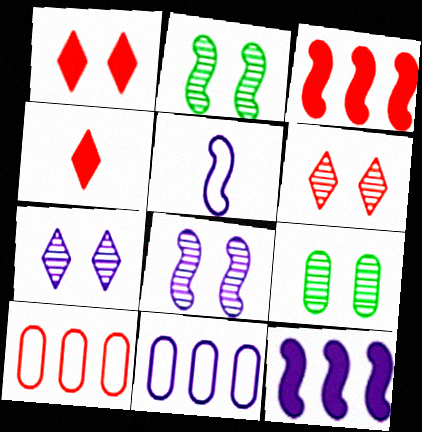[[2, 3, 5], 
[2, 4, 11], 
[5, 8, 12], 
[6, 8, 9]]